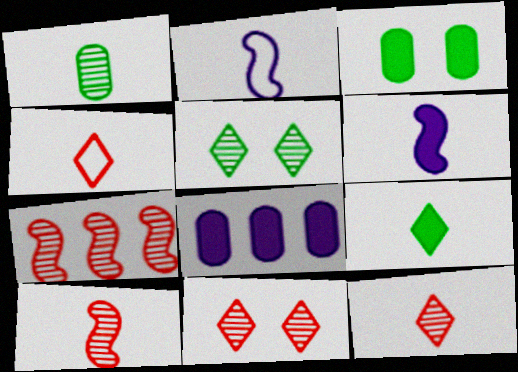[[1, 4, 6]]